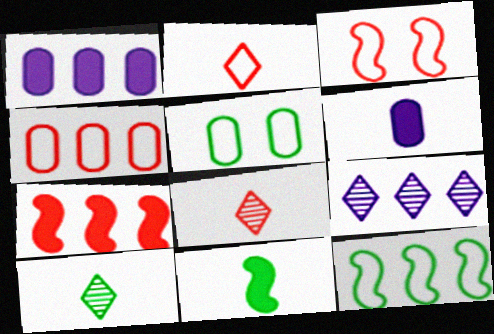[[1, 3, 10], 
[2, 3, 4]]